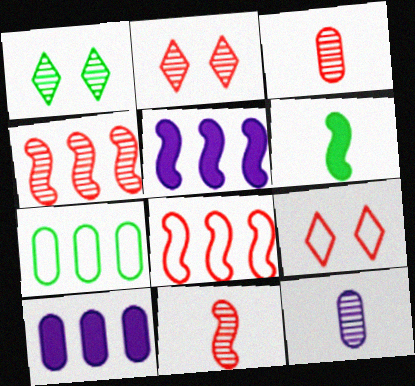[[1, 4, 12], 
[1, 6, 7], 
[2, 3, 4]]